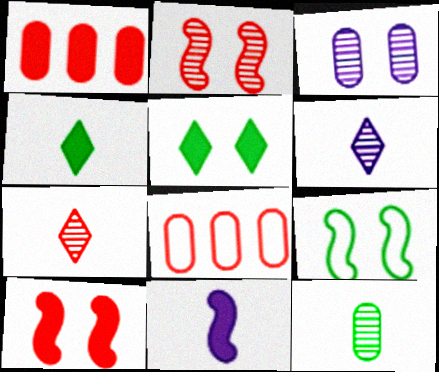[[1, 5, 11], 
[1, 6, 9], 
[7, 8, 10]]